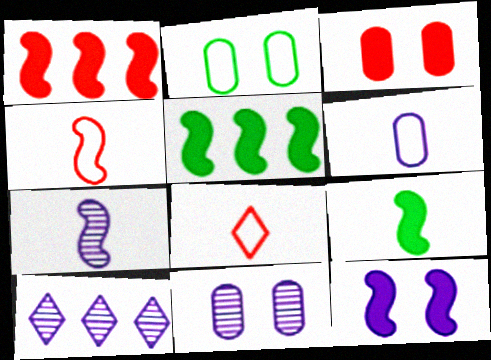[[1, 9, 12], 
[2, 3, 11], 
[4, 7, 9], 
[5, 8, 11], 
[6, 10, 12], 
[7, 10, 11]]